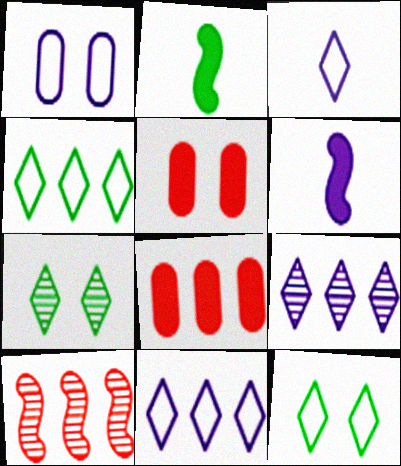[[1, 6, 9]]